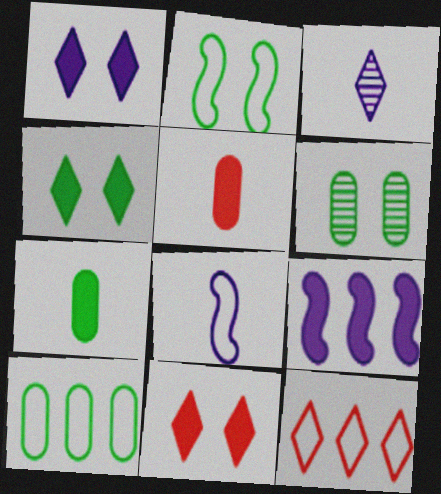[[1, 4, 11], 
[2, 4, 6], 
[3, 4, 12], 
[4, 5, 9], 
[6, 7, 10], 
[7, 9, 11]]